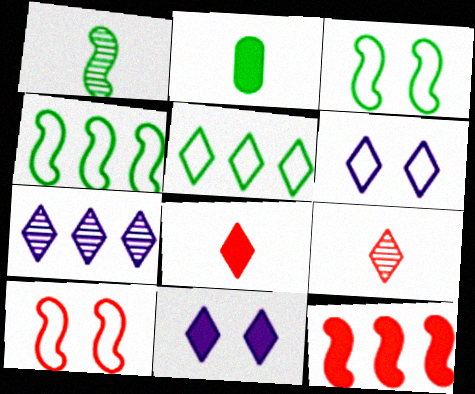[[2, 7, 10], 
[2, 11, 12], 
[5, 9, 11]]